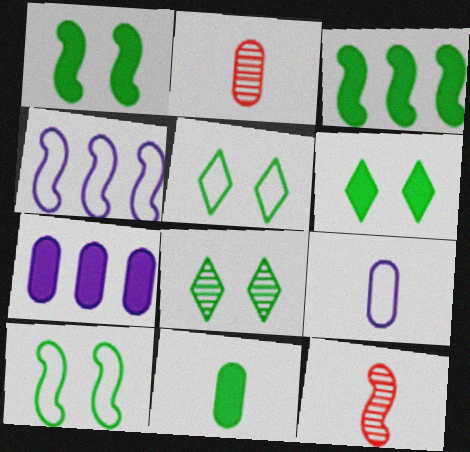[[1, 4, 12], 
[2, 4, 6], 
[2, 9, 11], 
[3, 6, 11], 
[5, 6, 8], 
[5, 7, 12]]